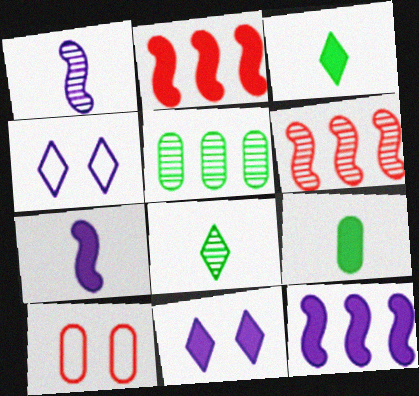[[2, 9, 11], 
[4, 6, 9], 
[8, 10, 12]]